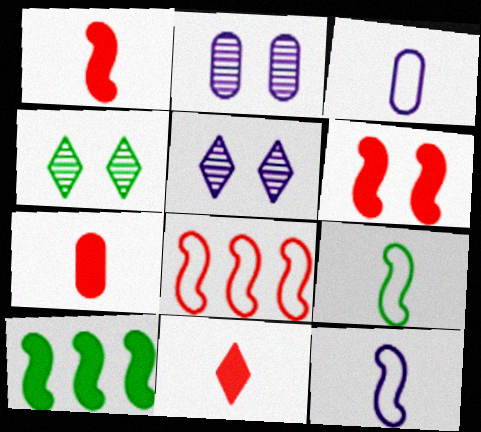[[1, 7, 11]]